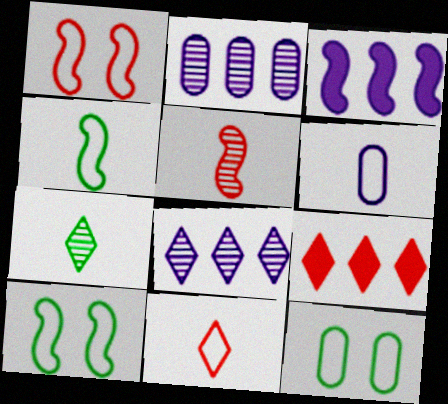[[3, 5, 10], 
[4, 6, 11]]